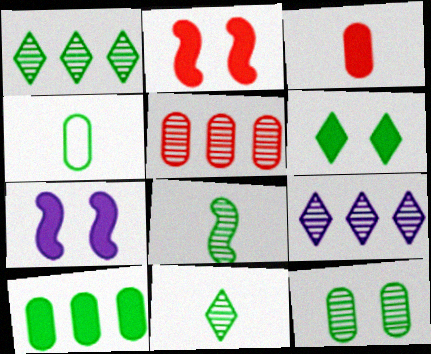[[1, 8, 12], 
[2, 4, 9], 
[4, 10, 12]]